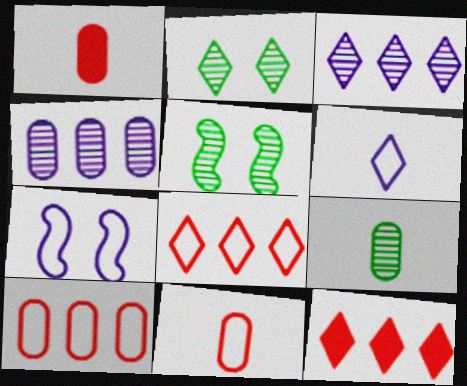[[2, 6, 12], 
[7, 9, 12]]